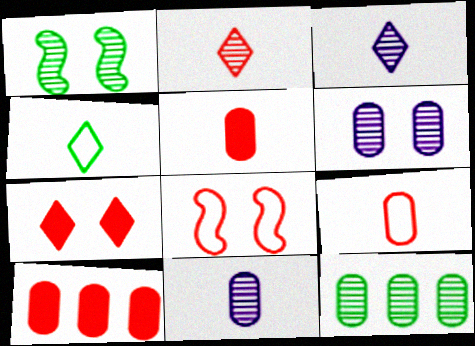[[2, 8, 10]]